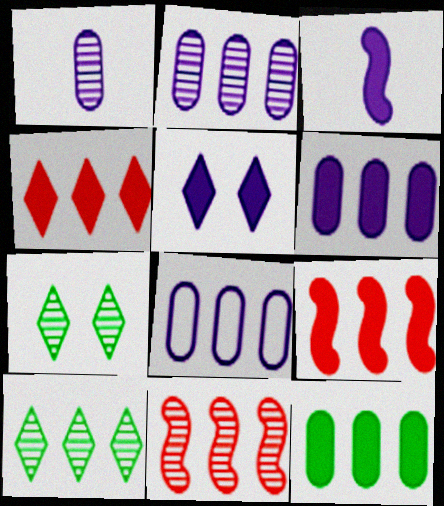[[1, 7, 11], 
[2, 6, 8], 
[2, 10, 11], 
[3, 5, 6], 
[8, 9, 10]]